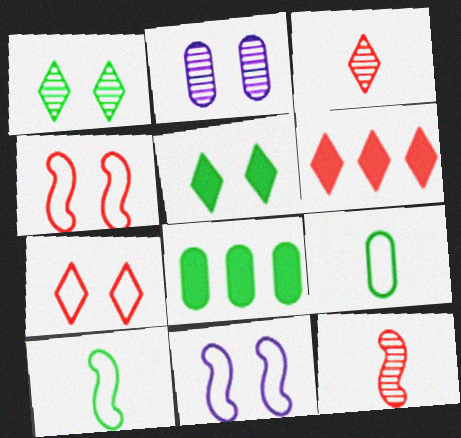[[1, 8, 10], 
[2, 4, 5], 
[2, 6, 10], 
[3, 6, 7], 
[3, 8, 11]]